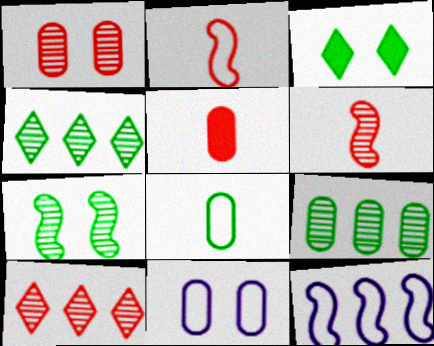[[1, 6, 10], 
[5, 9, 11]]